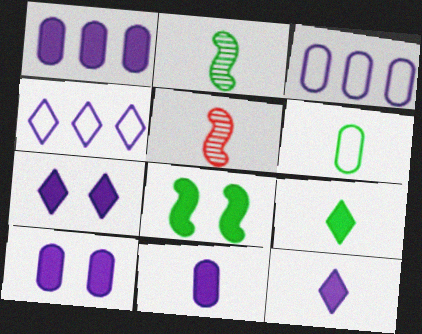[[1, 10, 11], 
[2, 6, 9], 
[5, 6, 12]]